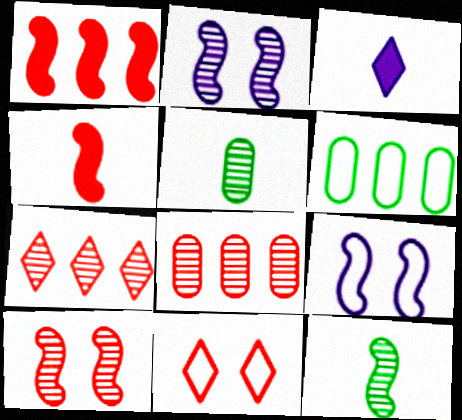[[1, 9, 12], 
[2, 5, 7], 
[3, 6, 10], 
[4, 8, 11]]